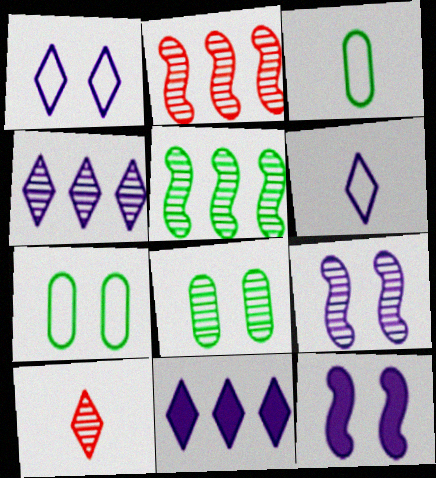[]